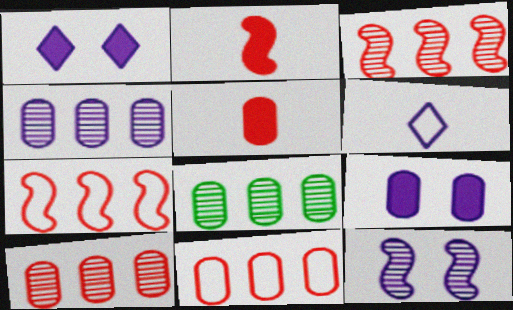[[4, 8, 10]]